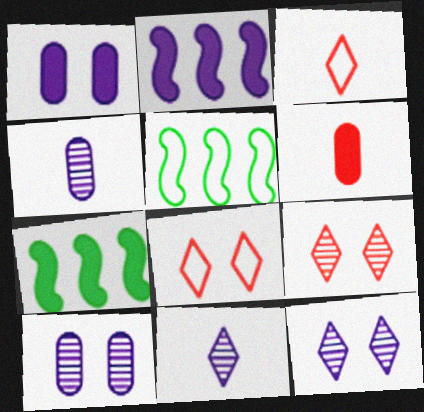[[3, 7, 10], 
[4, 7, 8], 
[5, 6, 12]]